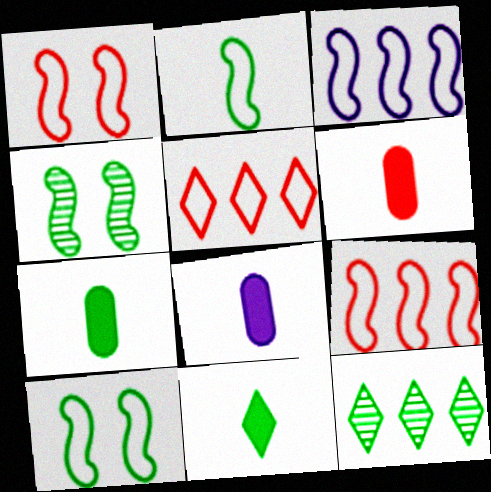[[1, 2, 3], 
[1, 8, 12], 
[4, 5, 8], 
[6, 7, 8], 
[7, 10, 12]]